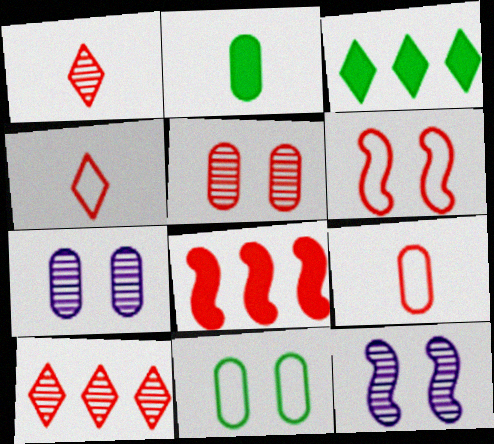[[3, 9, 12], 
[4, 5, 8]]